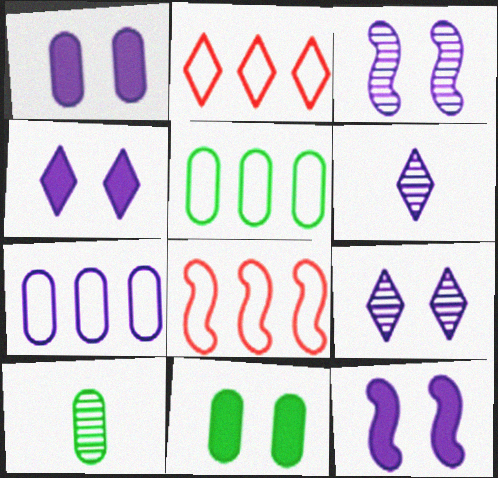[[1, 4, 12], 
[2, 10, 12], 
[4, 8, 10], 
[5, 10, 11], 
[6, 7, 12], 
[6, 8, 11]]